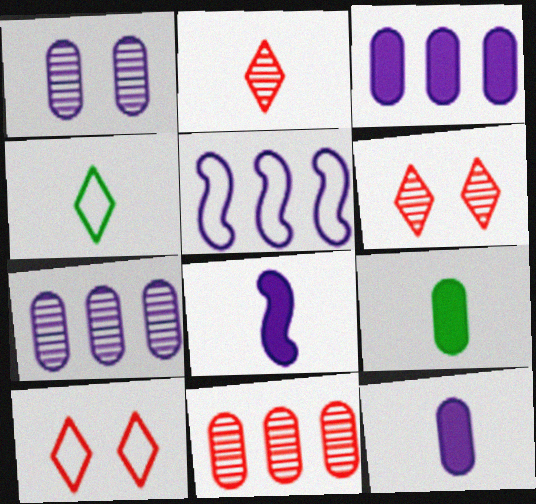[[5, 6, 9]]